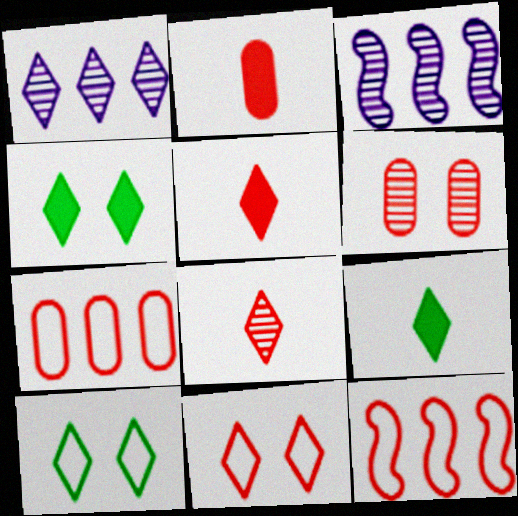[[1, 5, 10], 
[1, 9, 11], 
[2, 3, 10], 
[2, 6, 7], 
[5, 6, 12]]